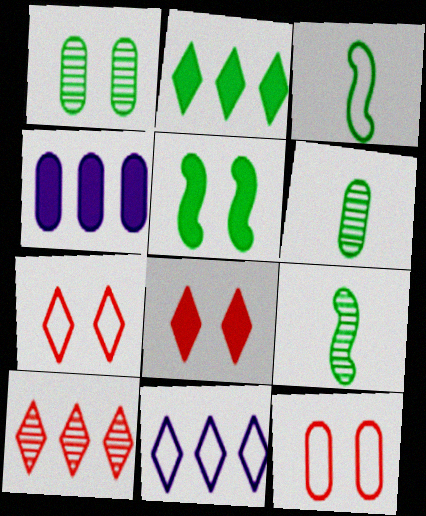[[1, 2, 3], 
[2, 10, 11], 
[3, 11, 12], 
[4, 6, 12], 
[4, 7, 9]]